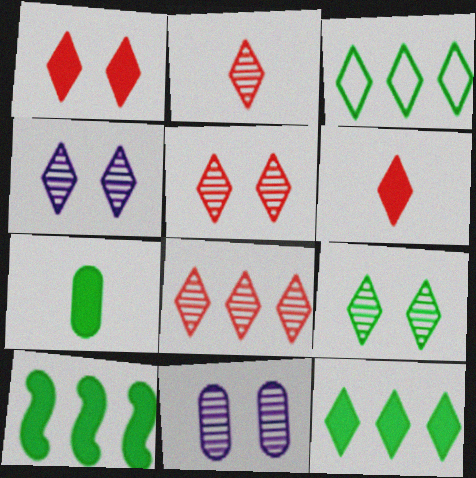[[2, 5, 8], 
[3, 4, 6], 
[4, 5, 9]]